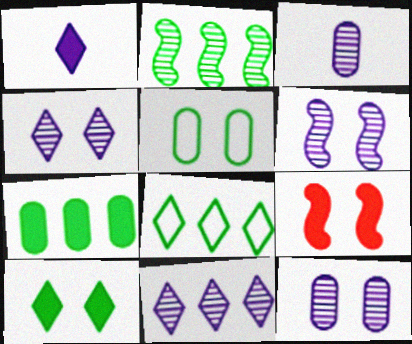[[1, 7, 9], 
[2, 7, 8], 
[3, 6, 11], 
[3, 8, 9], 
[4, 5, 9], 
[4, 6, 12]]